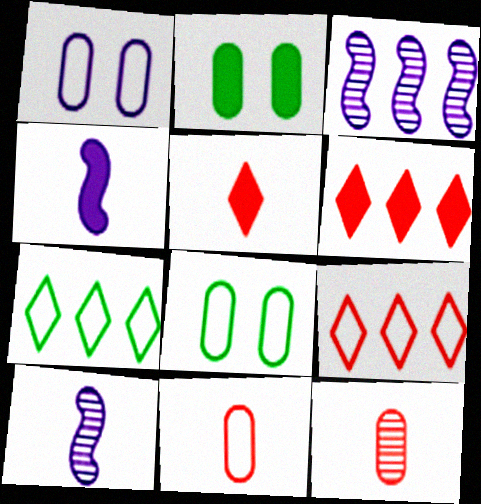[[2, 4, 6], 
[2, 9, 10], 
[3, 5, 8], 
[6, 8, 10]]